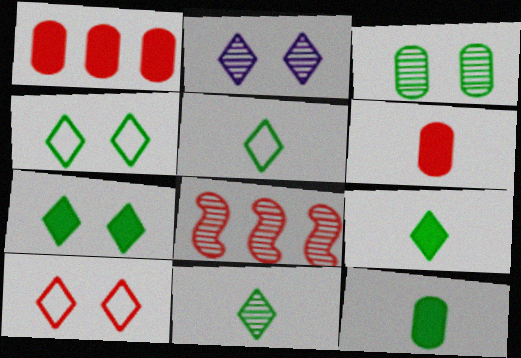[[2, 7, 10], 
[5, 9, 11], 
[6, 8, 10]]